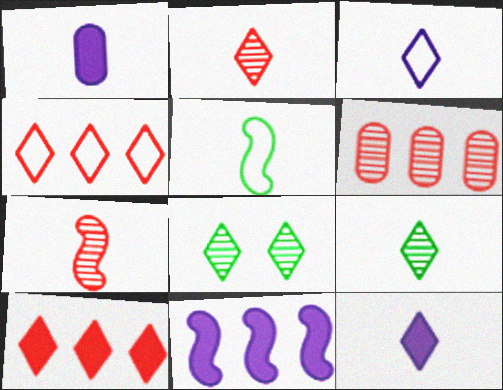[[1, 2, 5], 
[3, 8, 10], 
[4, 8, 12]]